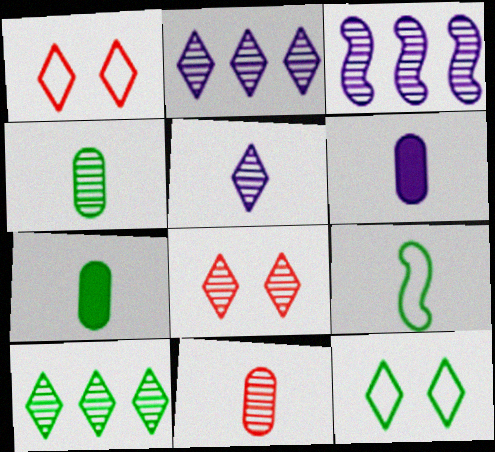[[1, 3, 7], 
[3, 4, 8], 
[5, 8, 10]]